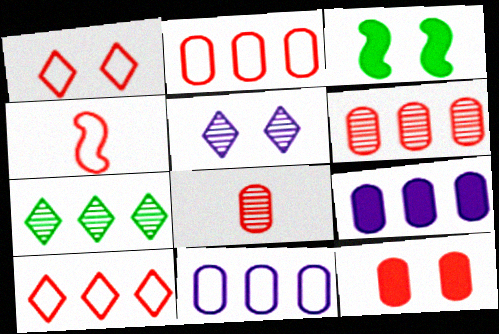[[1, 2, 4], 
[2, 8, 12]]